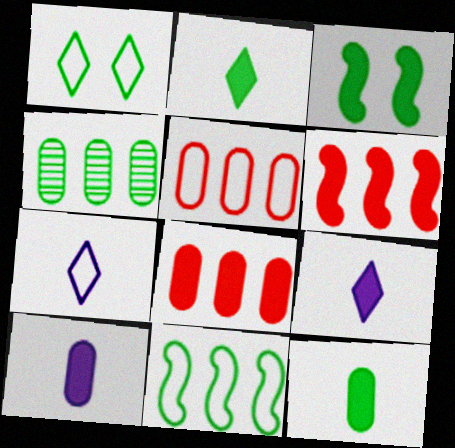[[3, 8, 9]]